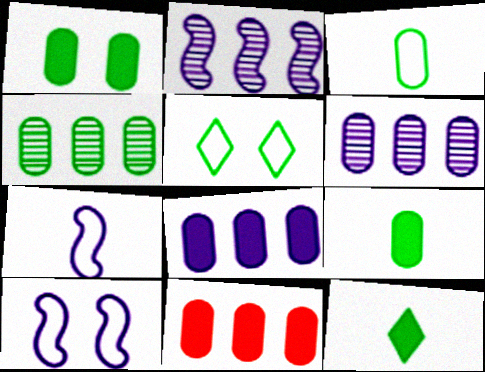[[1, 3, 4]]